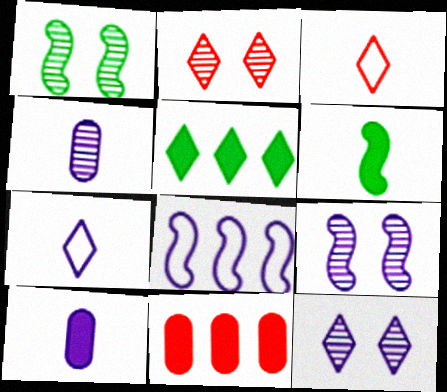[[1, 7, 11], 
[2, 5, 7], 
[3, 4, 6], 
[3, 5, 12], 
[8, 10, 12]]